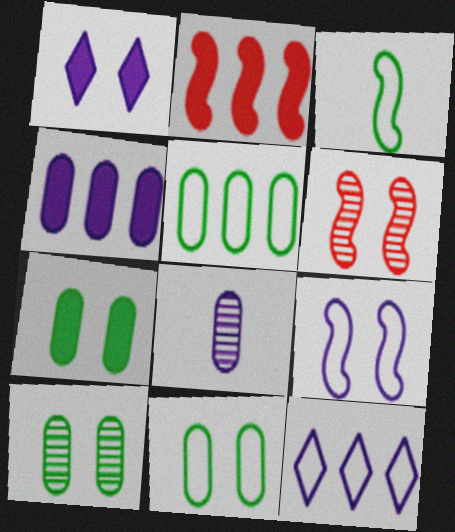[[1, 6, 11], 
[7, 10, 11]]